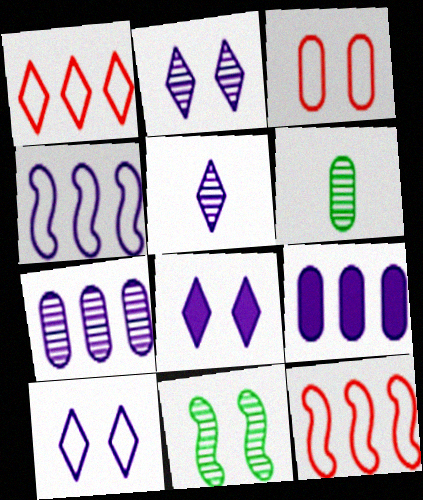[[2, 8, 10], 
[3, 6, 9], 
[3, 8, 11], 
[6, 8, 12]]